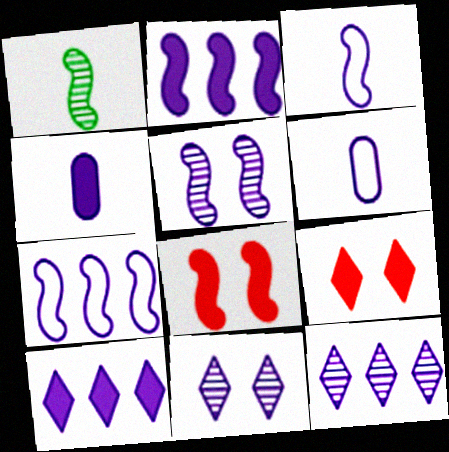[[1, 7, 8], 
[2, 3, 5], 
[2, 6, 11], 
[4, 7, 11], 
[5, 6, 10]]